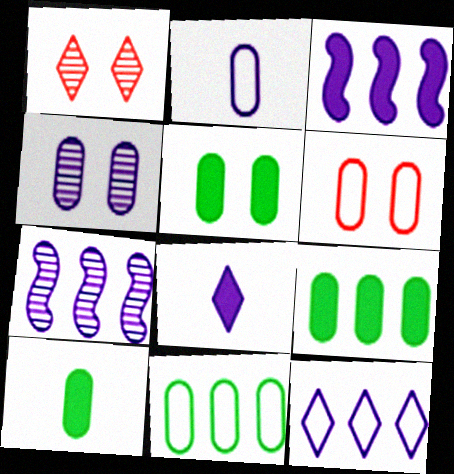[[2, 6, 11], 
[4, 5, 6], 
[5, 9, 10]]